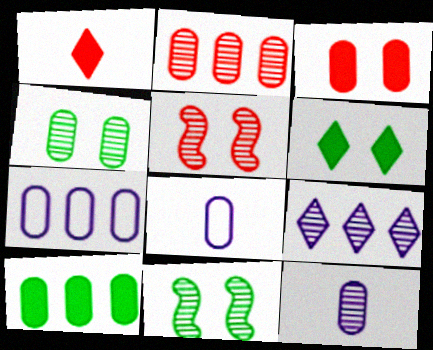[[1, 7, 11], 
[2, 4, 12], 
[2, 7, 10]]